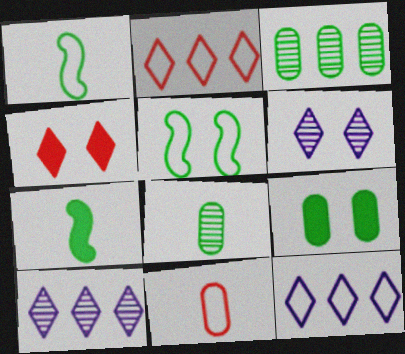[[5, 11, 12]]